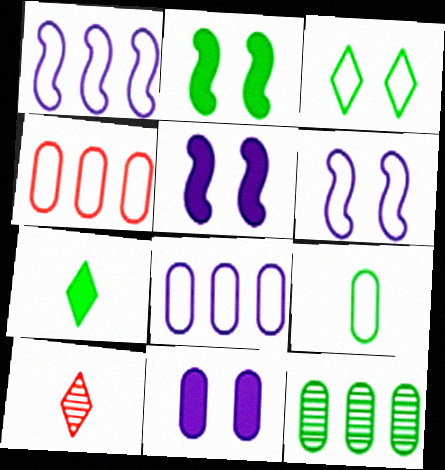[[2, 8, 10]]